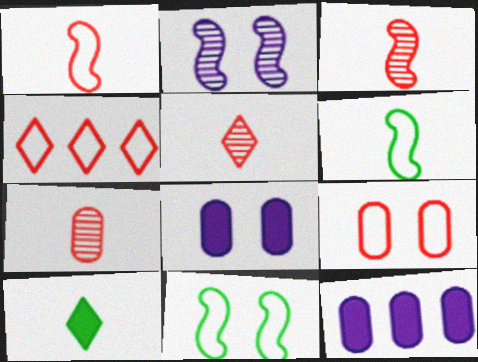[[1, 4, 9], 
[3, 5, 7], 
[5, 11, 12]]